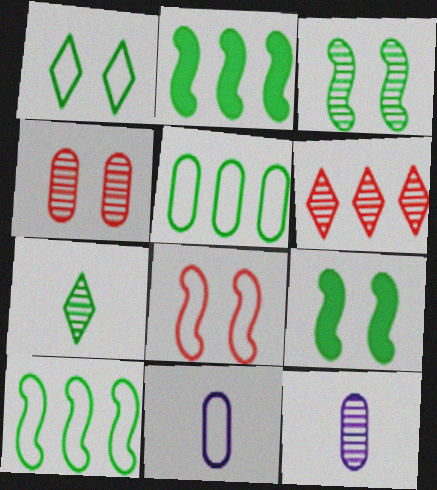[[3, 6, 12], 
[5, 7, 9], 
[6, 9, 11]]